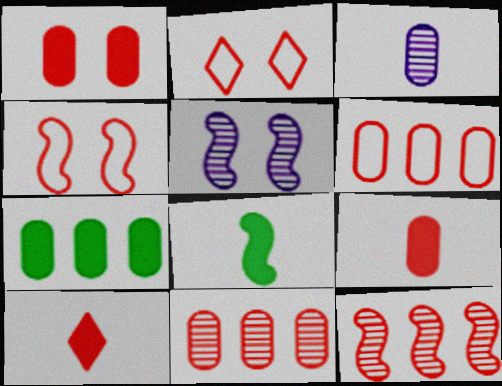[[2, 9, 12], 
[4, 10, 11]]